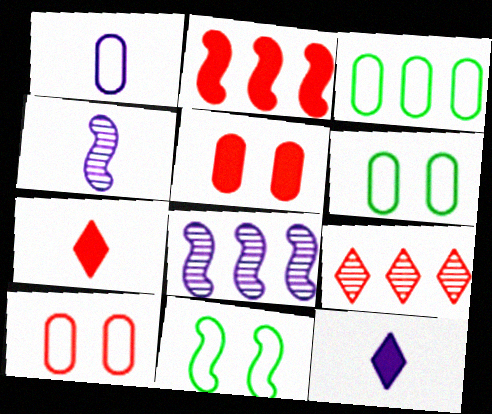[[1, 3, 10], 
[1, 4, 12], 
[2, 4, 11], 
[2, 5, 7], 
[6, 7, 8]]